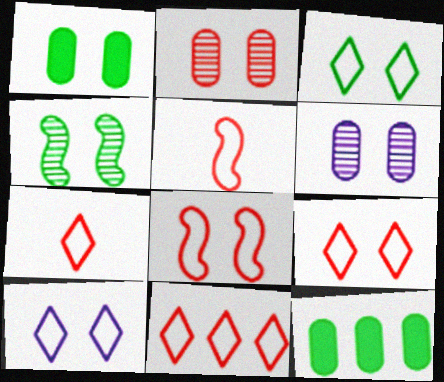[[1, 3, 4], 
[3, 9, 10], 
[7, 9, 11]]